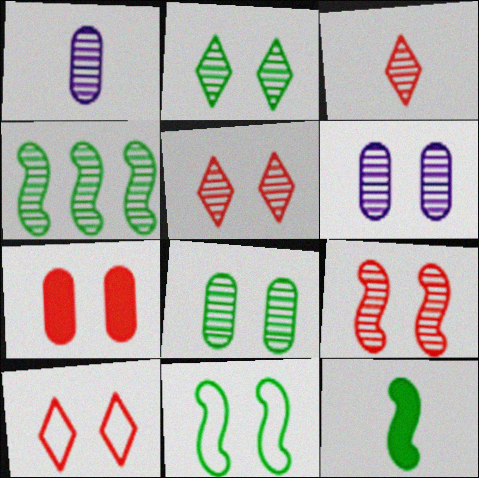[[1, 4, 5], 
[2, 6, 9], 
[3, 4, 6], 
[4, 11, 12], 
[7, 9, 10]]